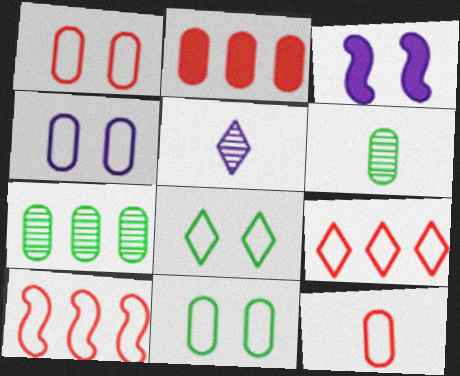[[1, 4, 11], 
[2, 4, 6], 
[3, 6, 9]]